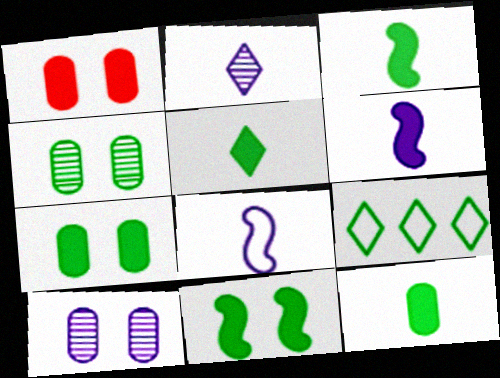[[3, 4, 9], 
[3, 5, 12]]